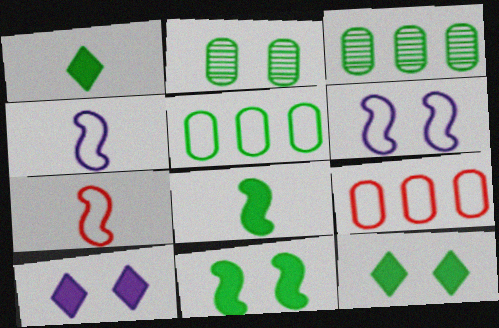[[3, 7, 10]]